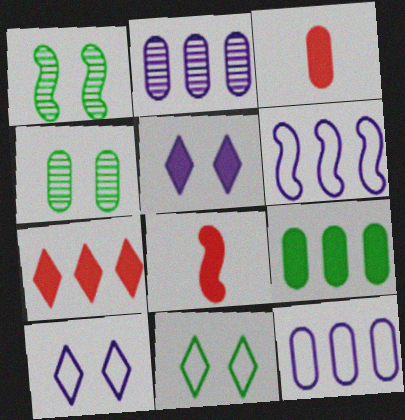[[1, 6, 8], 
[2, 8, 11], 
[3, 4, 12], 
[5, 8, 9]]